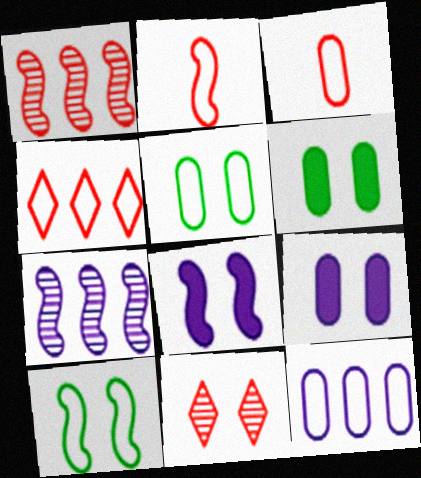[[3, 5, 12], 
[5, 8, 11], 
[9, 10, 11]]